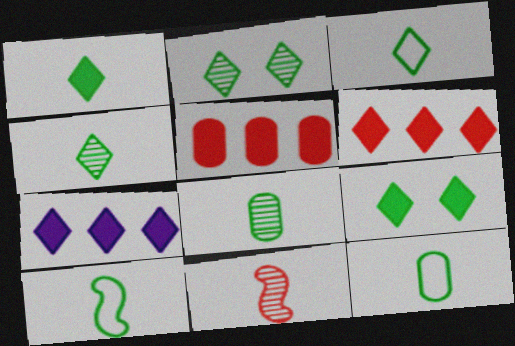[[1, 3, 4], 
[1, 8, 10], 
[3, 10, 12]]